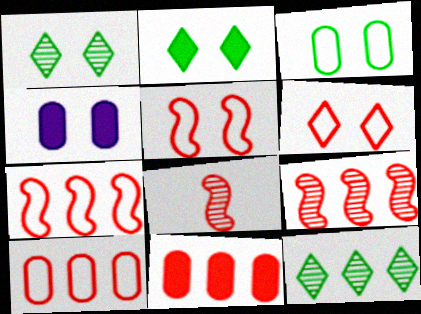[[1, 4, 5], 
[6, 8, 11]]